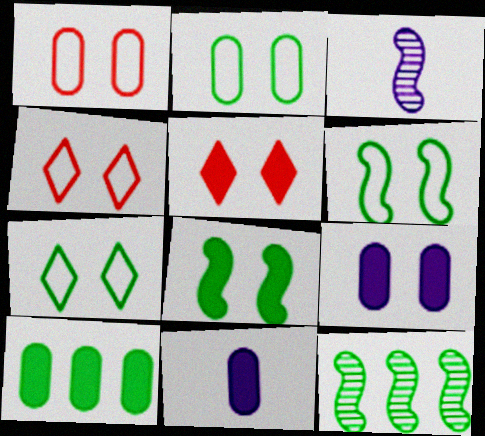[[2, 6, 7], 
[3, 4, 10], 
[4, 11, 12], 
[5, 8, 9]]